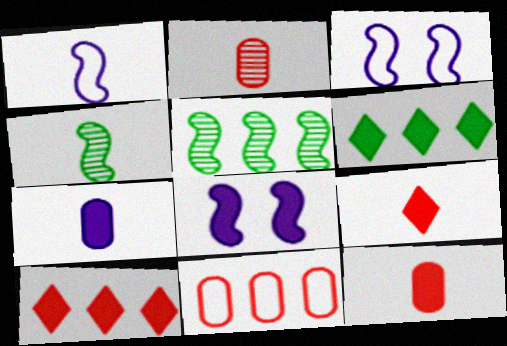[[2, 3, 6], 
[6, 8, 12]]